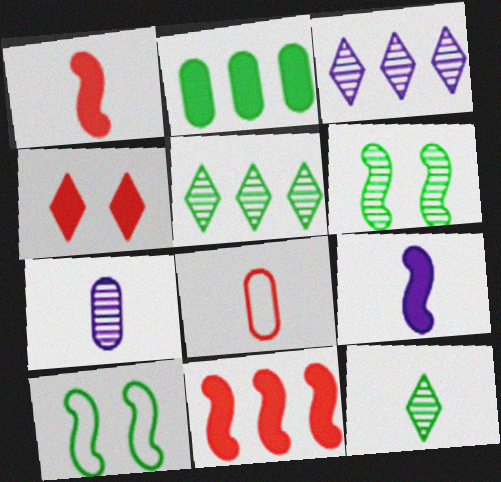[[2, 4, 9], 
[2, 10, 12], 
[8, 9, 12]]